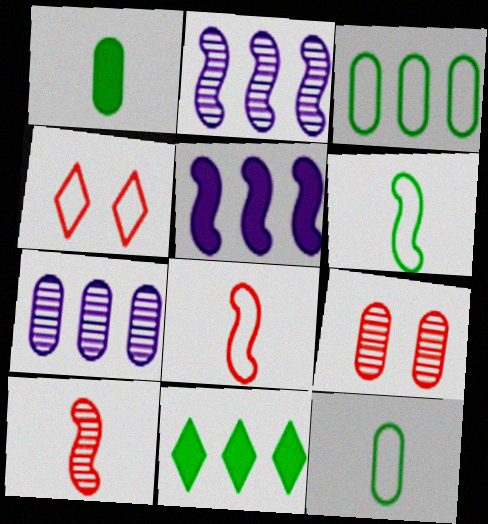[[1, 2, 4]]